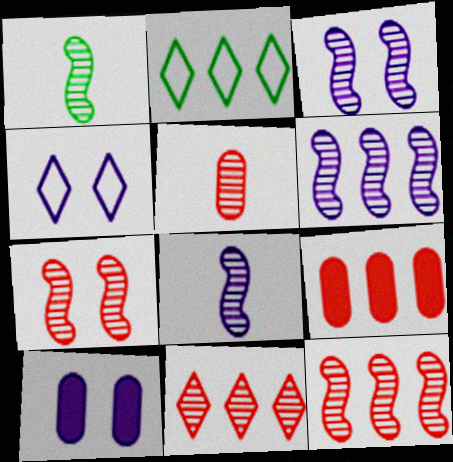[[1, 3, 12], 
[1, 4, 9], 
[1, 6, 7], 
[2, 6, 9], 
[3, 4, 10], 
[3, 6, 8], 
[5, 7, 11]]